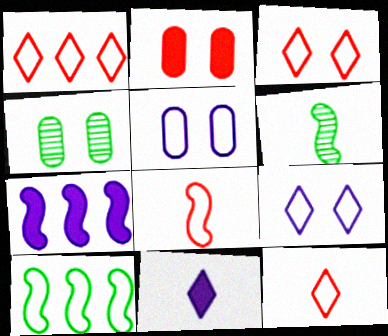[[1, 3, 12], 
[2, 4, 5], 
[4, 7, 12], 
[5, 10, 12]]